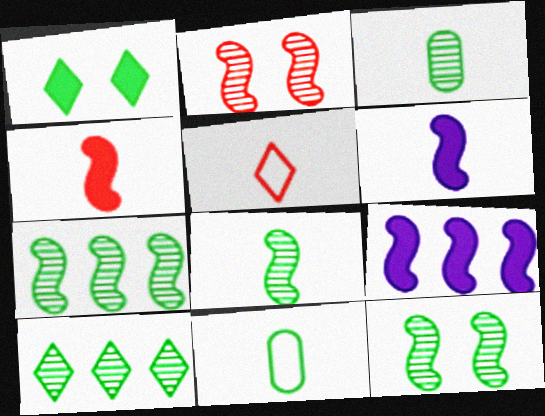[[1, 7, 11], 
[3, 5, 6], 
[3, 10, 12], 
[7, 8, 12]]